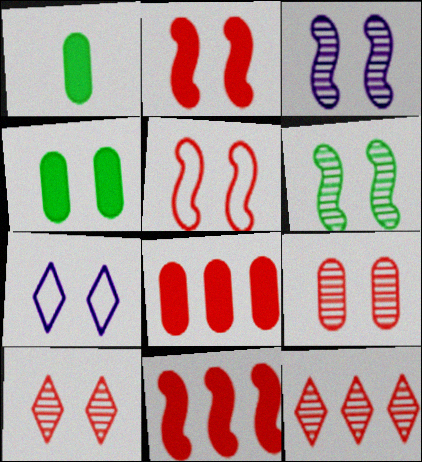[]